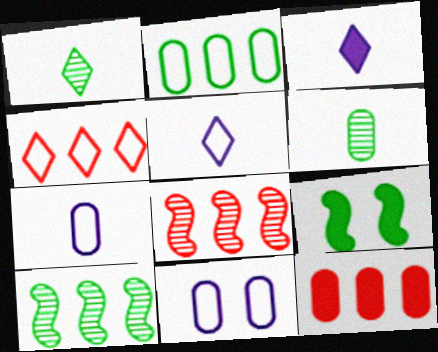[[1, 2, 9], 
[3, 9, 12], 
[4, 8, 12], 
[6, 11, 12]]